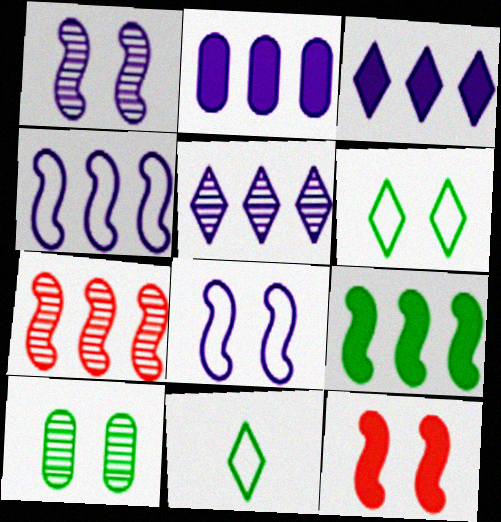[[2, 4, 5], 
[4, 7, 9], 
[9, 10, 11]]